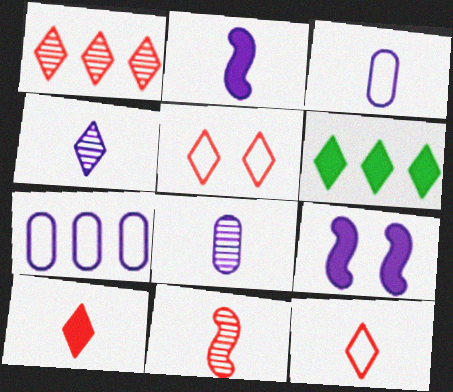[[1, 5, 10], 
[2, 3, 4], 
[4, 5, 6], 
[4, 7, 9]]